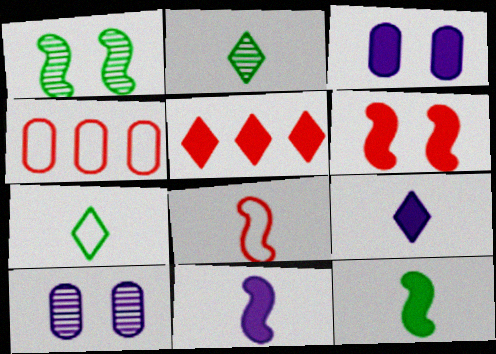[[1, 4, 9], 
[3, 5, 12]]